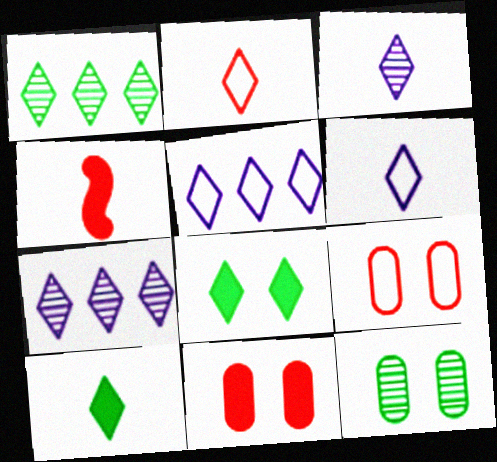[[2, 3, 10], 
[2, 7, 8], 
[4, 5, 12]]